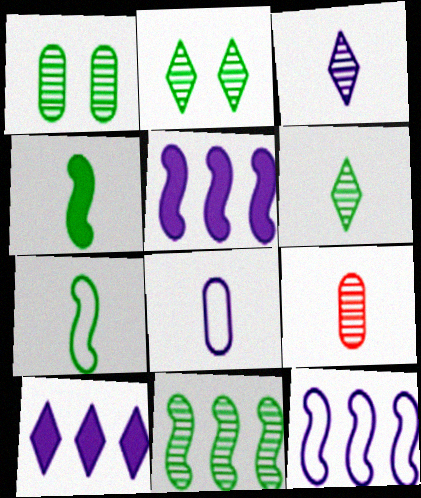[[1, 6, 11]]